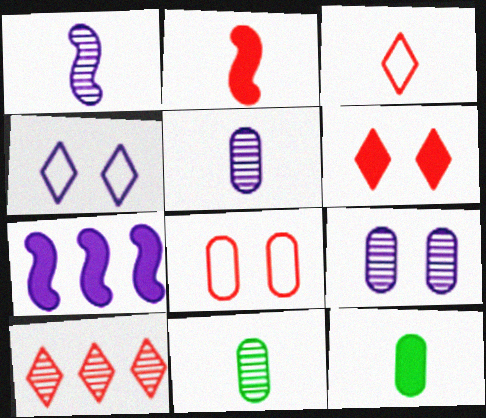[[1, 3, 12], 
[2, 8, 10], 
[3, 6, 10], 
[4, 5, 7], 
[6, 7, 12]]